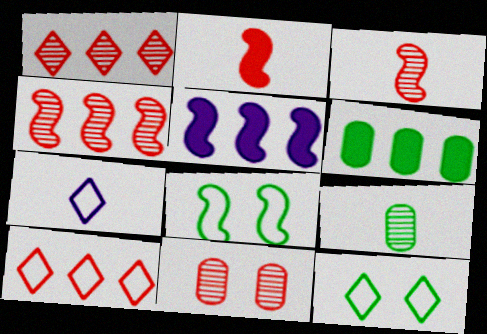[[1, 3, 11], 
[2, 7, 9], 
[2, 10, 11], 
[3, 5, 8], 
[7, 10, 12]]